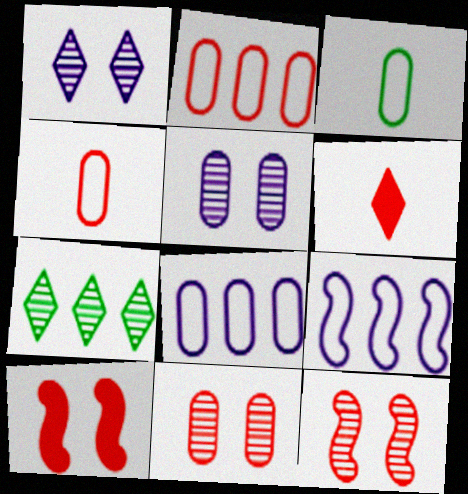[[2, 6, 12]]